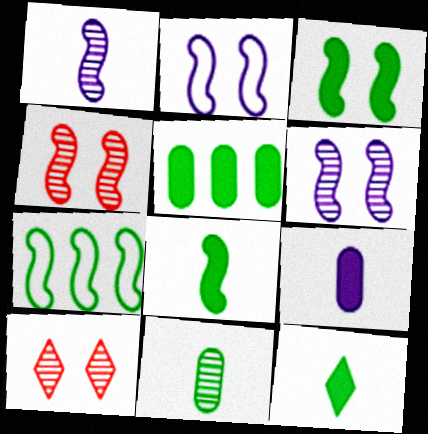[[2, 3, 4], 
[3, 5, 12], 
[7, 9, 10]]